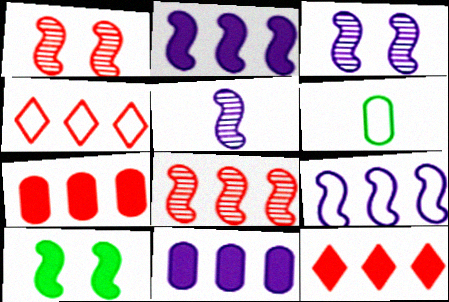[[3, 6, 12], 
[4, 7, 8]]